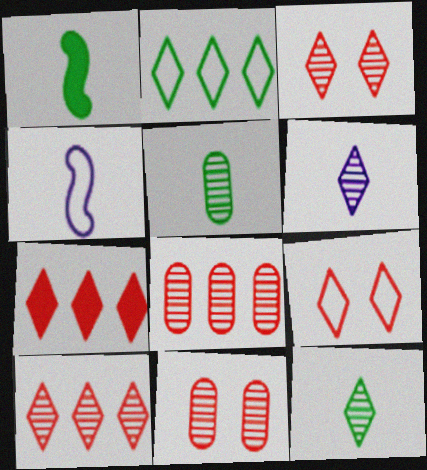[]